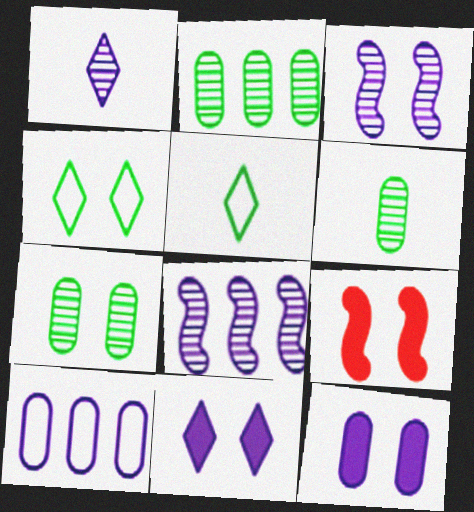[[2, 6, 7]]